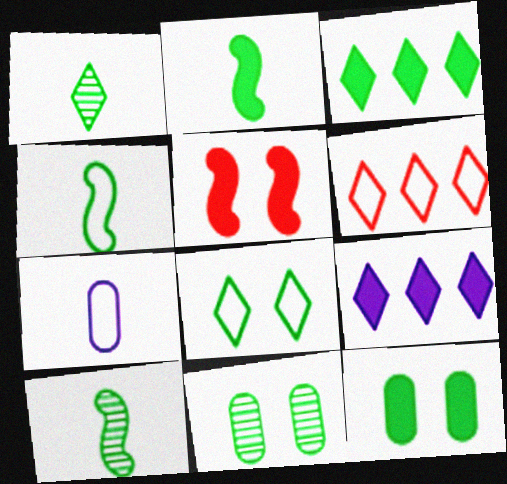[[1, 3, 8], 
[2, 3, 12], 
[2, 4, 10], 
[3, 4, 11]]